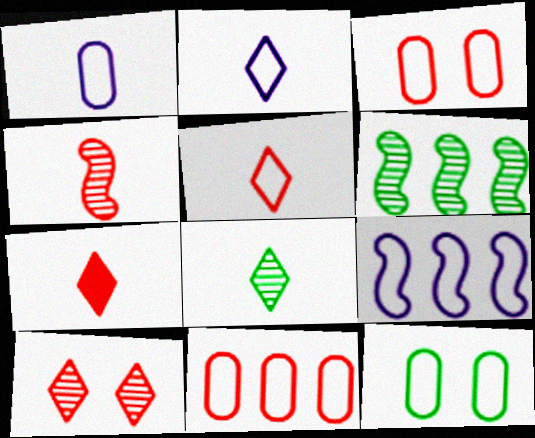[[1, 11, 12], 
[2, 7, 8], 
[5, 9, 12]]